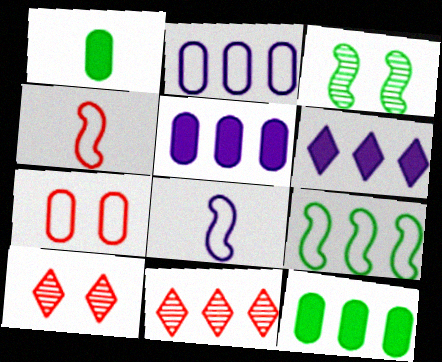[[5, 9, 11], 
[8, 10, 12]]